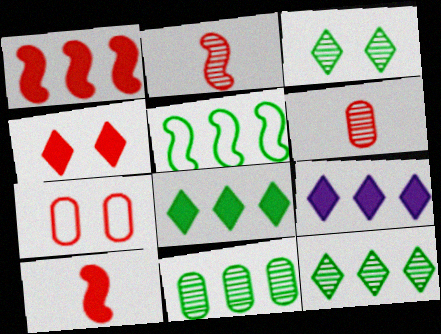[[5, 8, 11]]